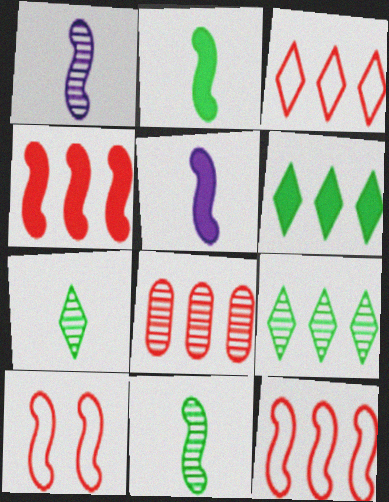[[3, 4, 8]]